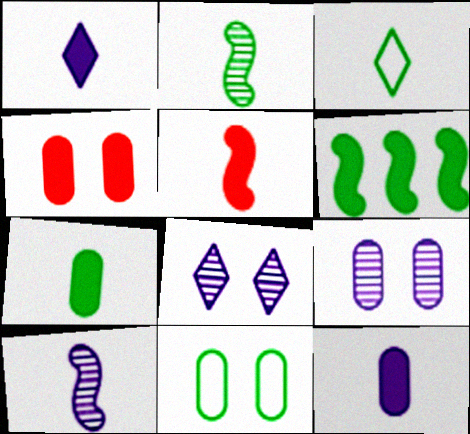[[1, 4, 6], 
[1, 5, 7], 
[2, 3, 7], 
[4, 9, 11]]